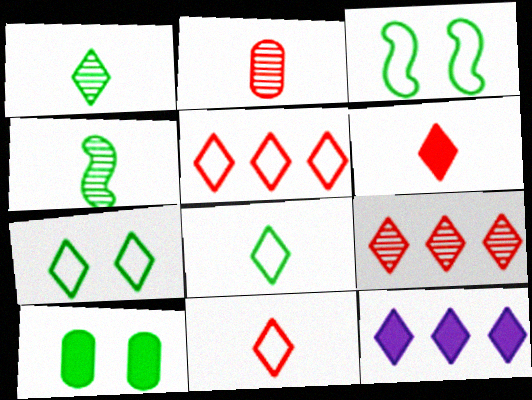[[2, 3, 12]]